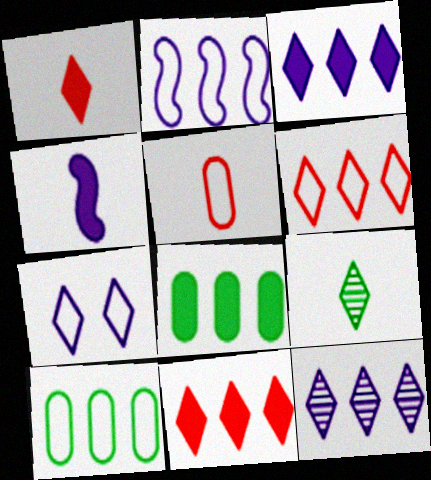[[2, 6, 10], 
[4, 5, 9], 
[7, 9, 11]]